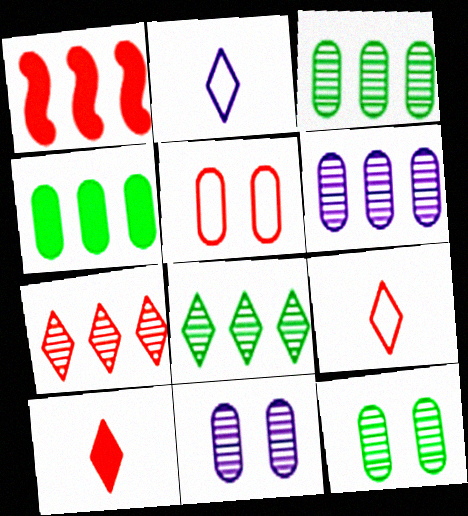[[1, 2, 12]]